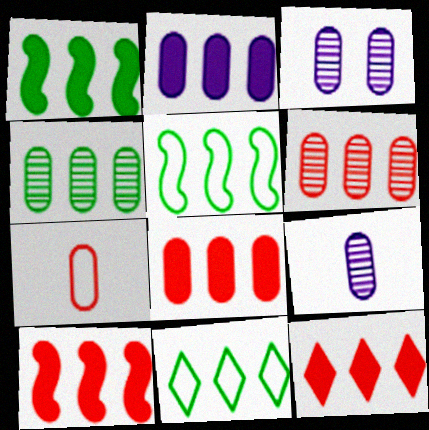[[1, 2, 12], 
[1, 4, 11], 
[8, 10, 12]]